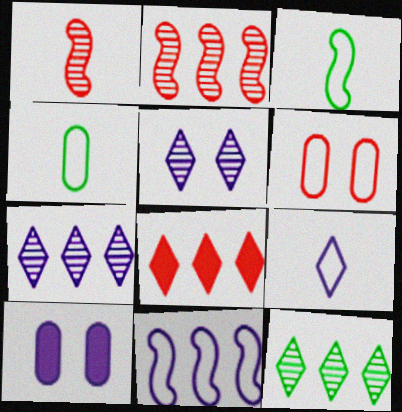[[1, 6, 8]]